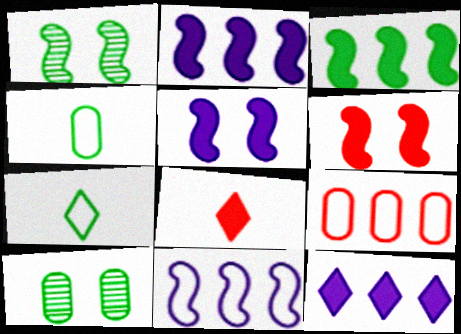[[3, 7, 10], 
[8, 10, 11]]